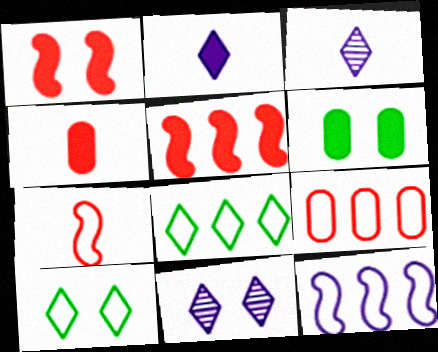[[2, 5, 6], 
[8, 9, 12]]